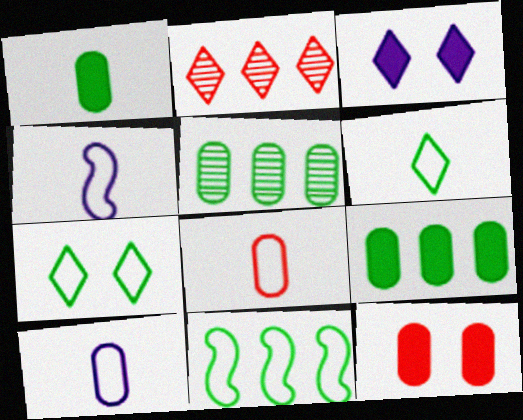[[2, 3, 6], 
[4, 6, 8], 
[5, 10, 12]]